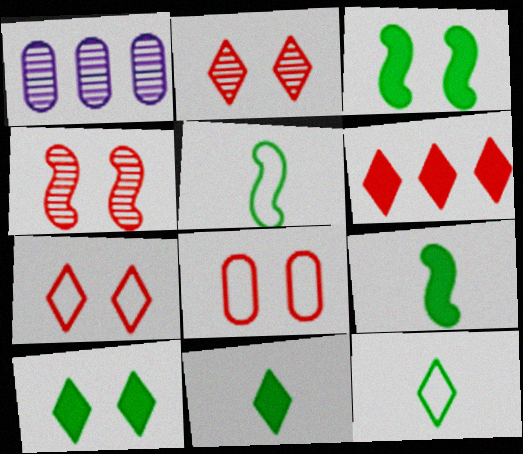[[1, 7, 9]]